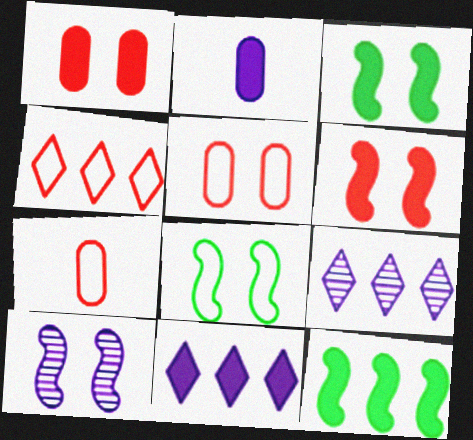[[3, 7, 9], 
[6, 8, 10]]